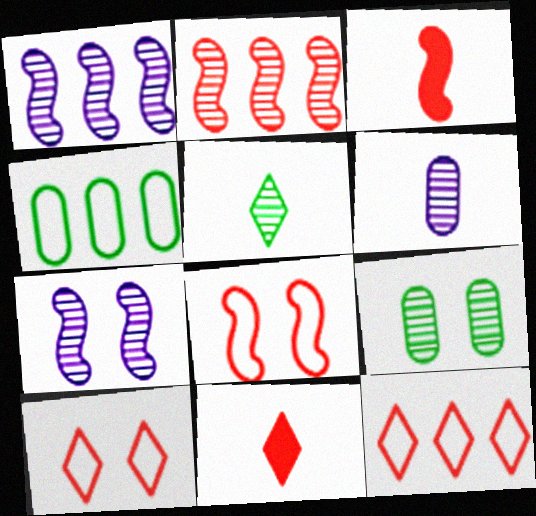[[2, 3, 8], 
[4, 7, 11]]